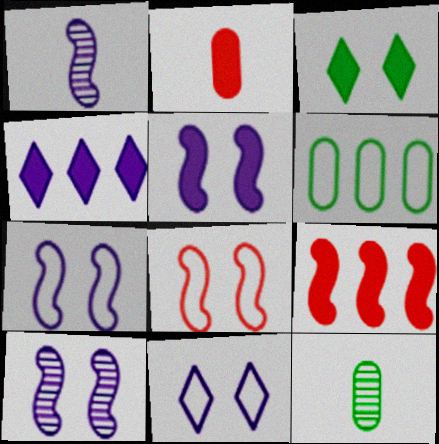[[4, 8, 12], 
[5, 7, 10], 
[9, 11, 12]]